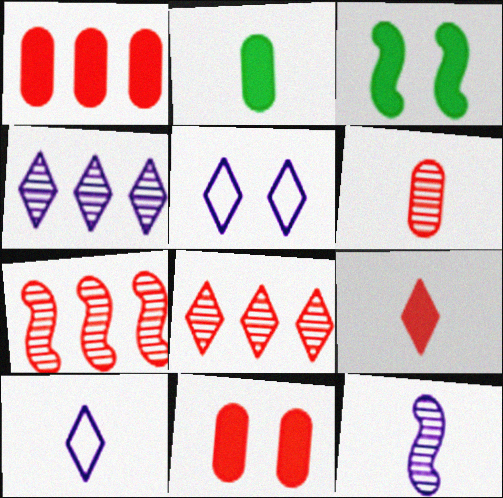[[2, 5, 7]]